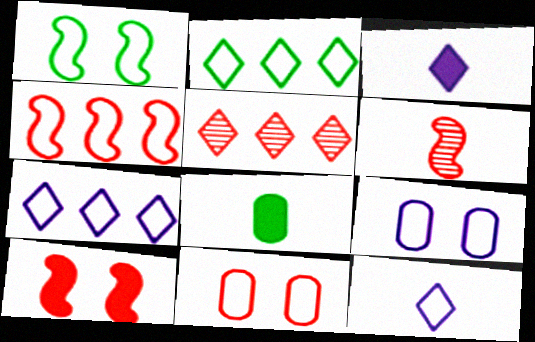[[4, 6, 10], 
[6, 8, 12]]